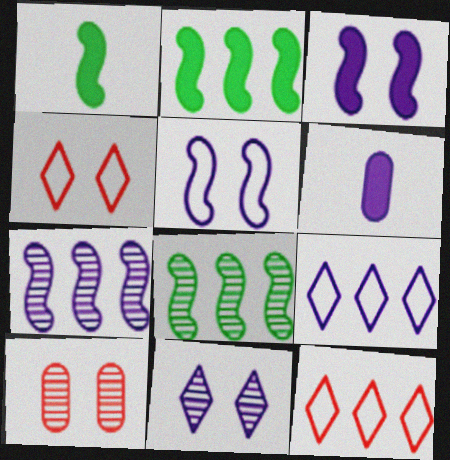[[1, 9, 10], 
[4, 6, 8]]